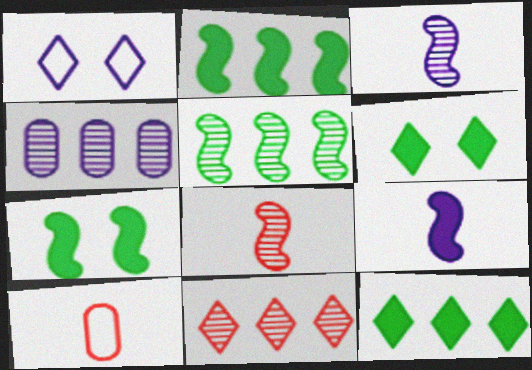[[1, 4, 9], 
[4, 5, 11]]